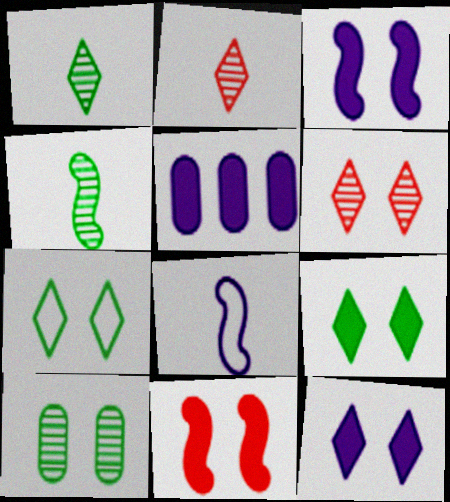[[6, 7, 12]]